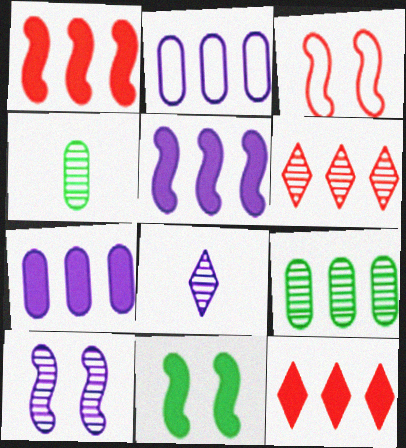[[3, 10, 11], 
[4, 6, 10]]